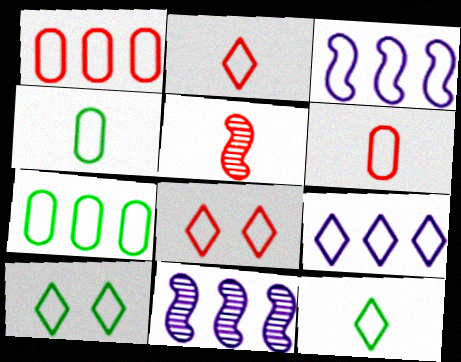[[2, 9, 10], 
[3, 4, 8], 
[3, 6, 10], 
[8, 9, 12]]